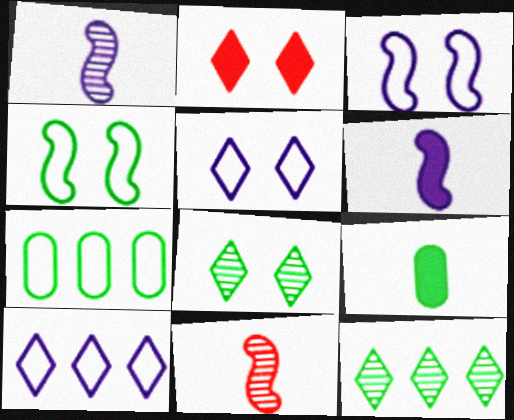[[1, 2, 7], 
[2, 5, 8], 
[4, 9, 12]]